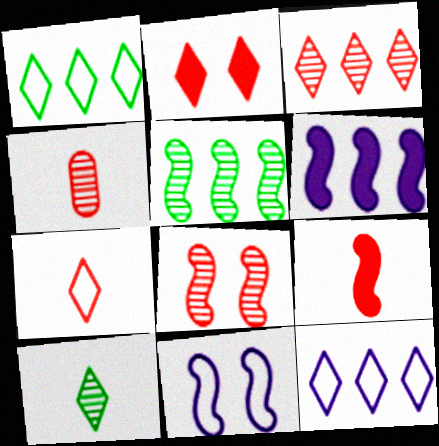[[2, 3, 7], 
[2, 10, 12], 
[3, 4, 8], 
[4, 7, 9], 
[5, 9, 11]]